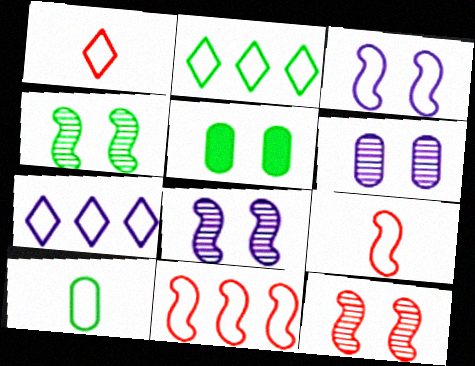[[4, 8, 12]]